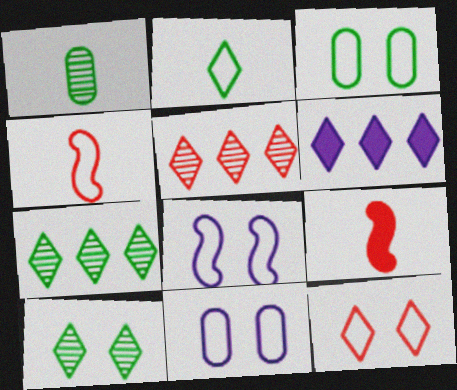[[3, 8, 12], 
[7, 9, 11]]